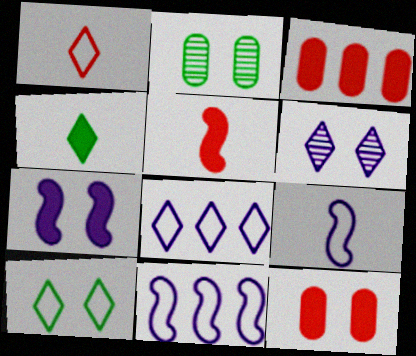[[1, 8, 10], 
[2, 5, 8], 
[3, 4, 7]]